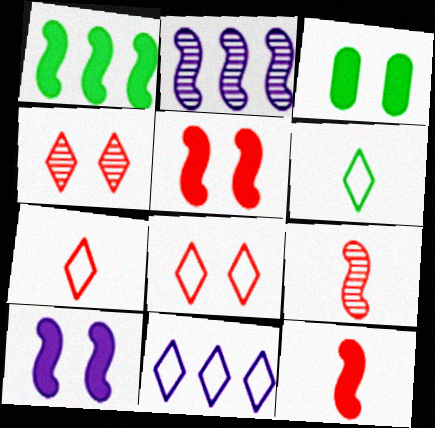[[1, 10, 12], 
[2, 3, 7], 
[3, 9, 11], 
[6, 8, 11]]